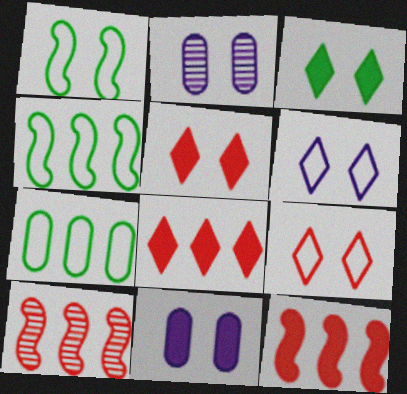[[1, 2, 5]]